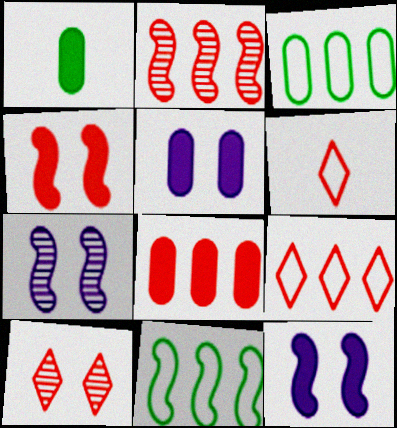[[1, 5, 8], 
[1, 7, 9], 
[2, 8, 9]]